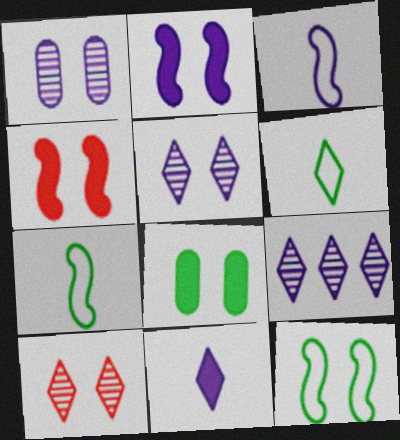[]